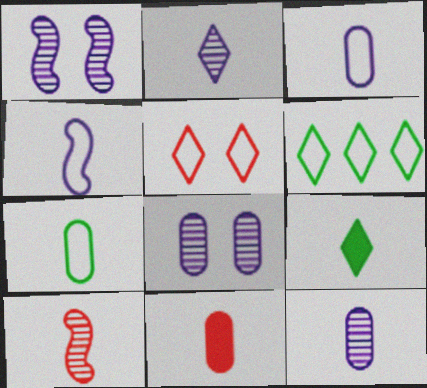[[1, 6, 11], 
[3, 9, 10], 
[7, 11, 12]]